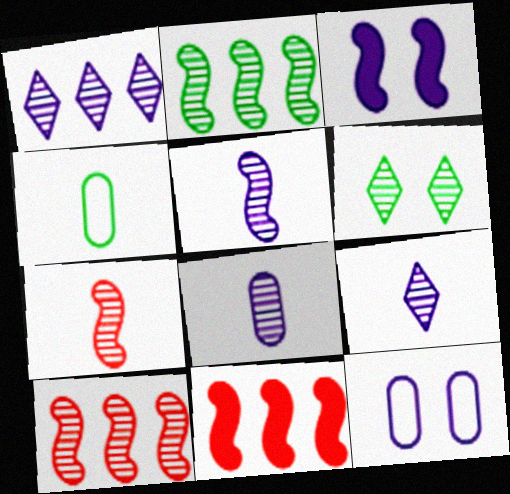[[5, 8, 9], 
[6, 8, 10]]